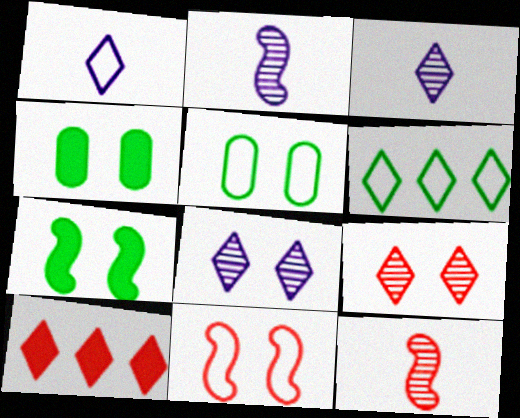[[2, 5, 10], 
[4, 8, 11]]